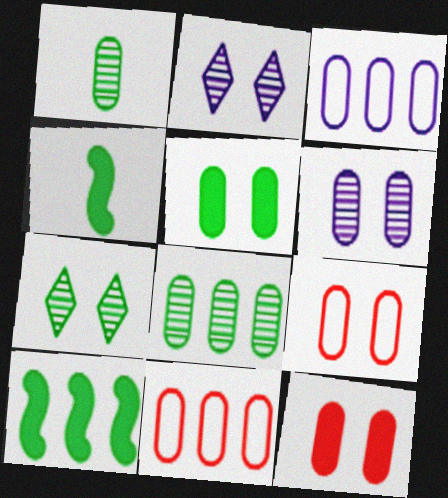[[1, 3, 12], 
[2, 4, 11], 
[5, 6, 9]]